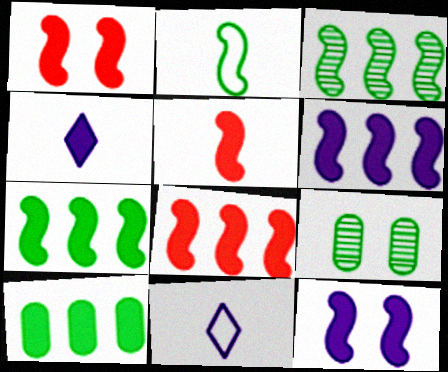[[1, 4, 10], 
[1, 5, 8], 
[5, 7, 12], 
[6, 7, 8], 
[8, 9, 11]]